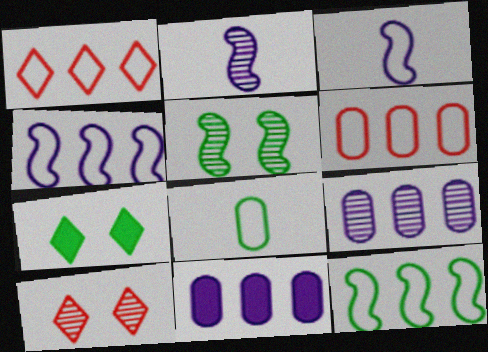[[2, 6, 7]]